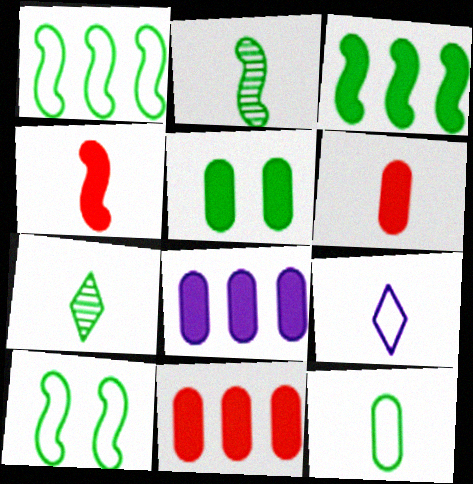[[1, 5, 7], 
[2, 3, 10], 
[2, 6, 9], 
[5, 6, 8]]